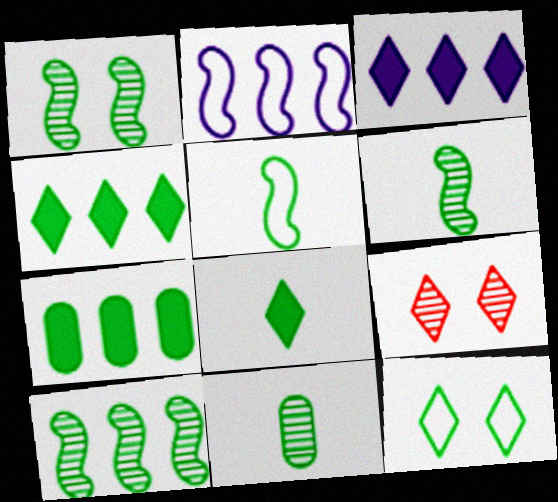[[1, 6, 10], 
[5, 8, 11], 
[6, 7, 12]]